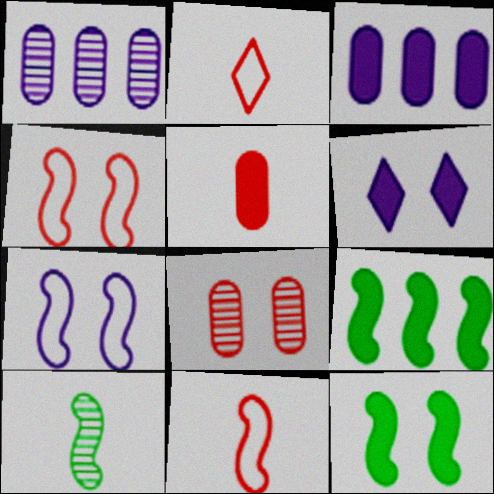[[1, 2, 12], 
[5, 6, 9]]